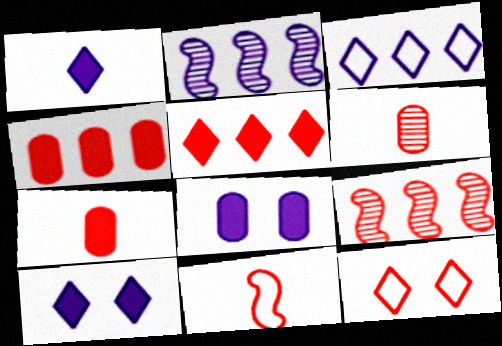[[7, 9, 12]]